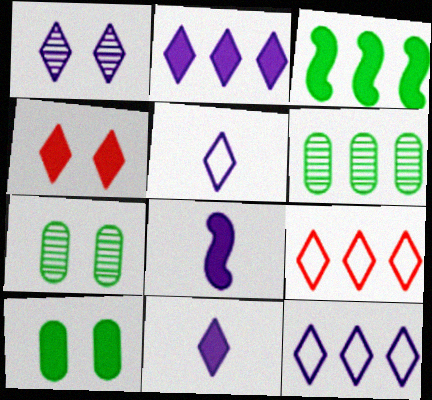[[1, 2, 5], 
[1, 11, 12], 
[7, 8, 9]]